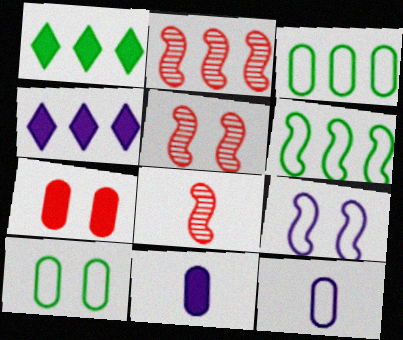[[1, 5, 12], 
[2, 3, 4], 
[2, 5, 8], 
[4, 8, 10]]